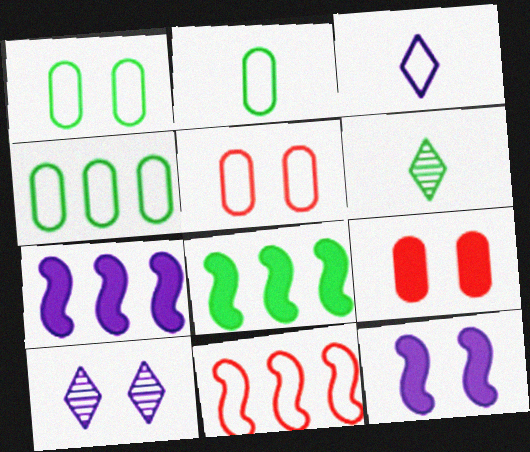[[1, 2, 4], 
[1, 3, 11], 
[1, 6, 8], 
[5, 6, 7]]